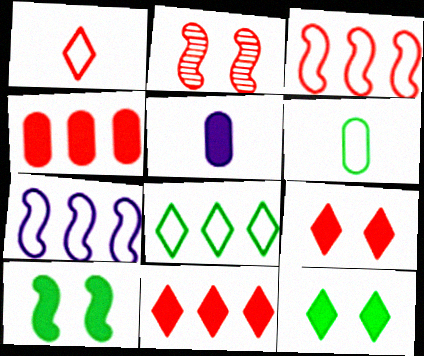[[1, 2, 4], 
[2, 5, 8], 
[5, 10, 11]]